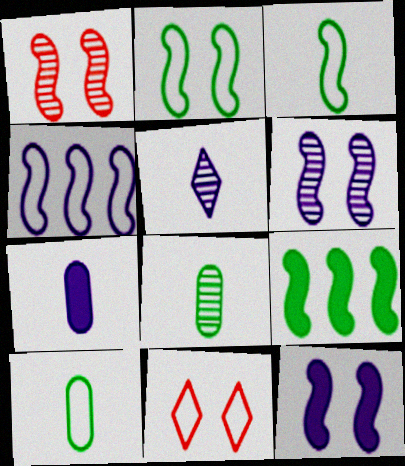[[1, 2, 12], 
[4, 10, 11]]